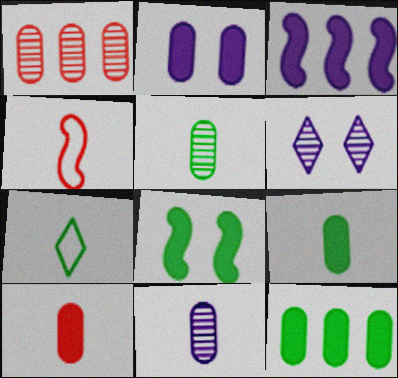[[2, 10, 12], 
[4, 6, 12]]